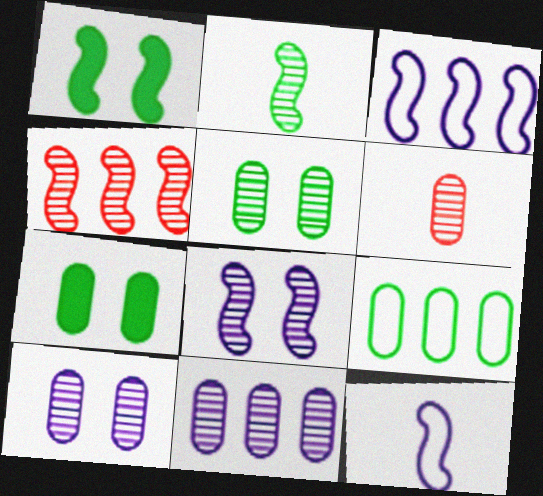[[1, 4, 12], 
[2, 4, 8], 
[5, 6, 11]]